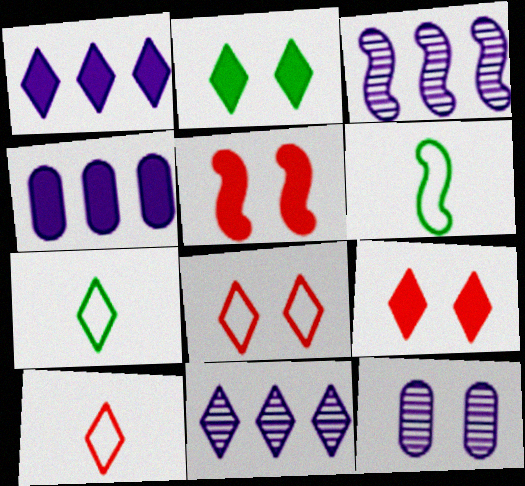[[2, 10, 11], 
[3, 5, 6], 
[7, 9, 11]]